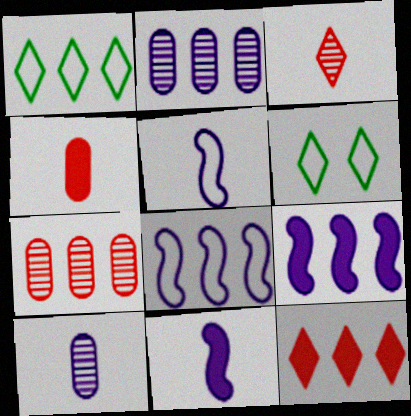[[1, 7, 9], 
[6, 7, 11]]